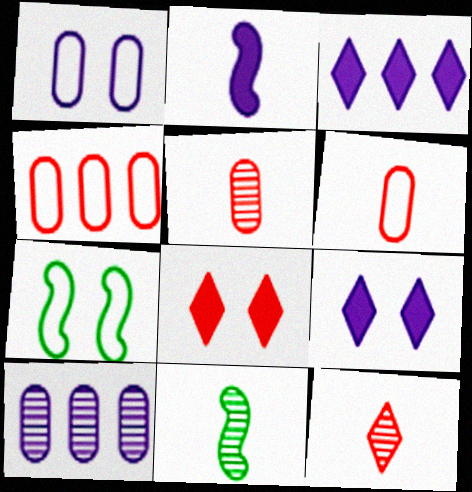[[3, 5, 7], 
[4, 9, 11]]